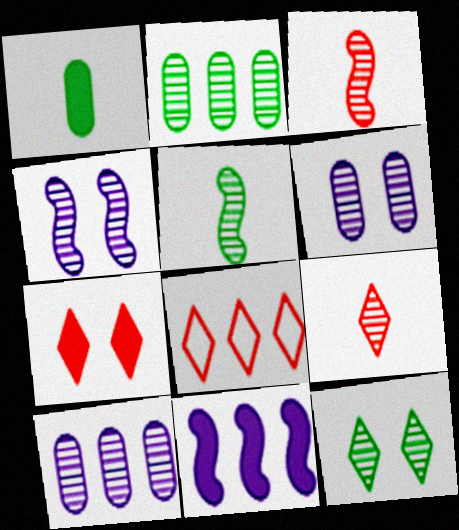[[1, 4, 8], 
[1, 7, 11], 
[2, 4, 9], 
[2, 5, 12], 
[2, 8, 11], 
[3, 10, 12], 
[7, 8, 9]]